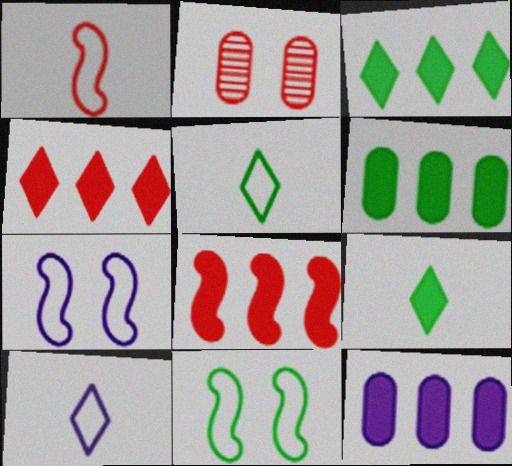[[1, 2, 4], 
[3, 8, 12]]